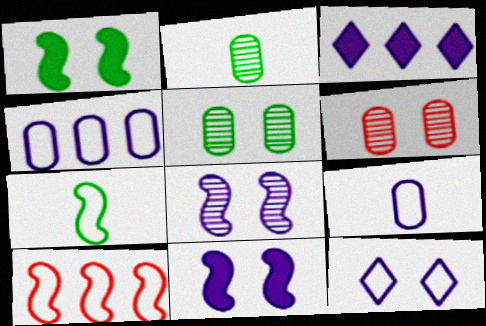[[1, 6, 12], 
[3, 6, 7], 
[3, 8, 9]]